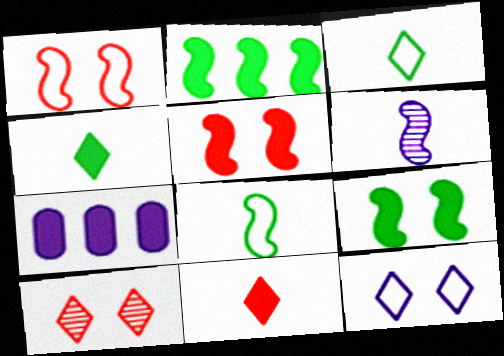[[1, 2, 6], 
[4, 5, 7], 
[6, 7, 12], 
[7, 8, 10], 
[7, 9, 11]]